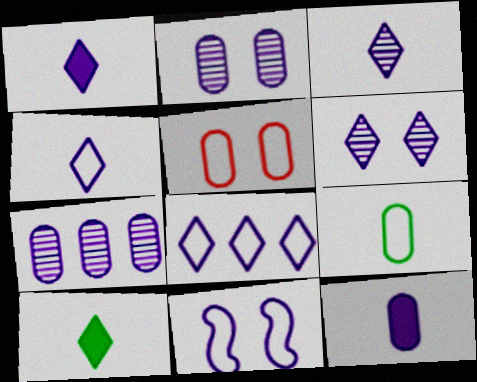[[1, 3, 4], 
[1, 6, 8], 
[1, 7, 11]]